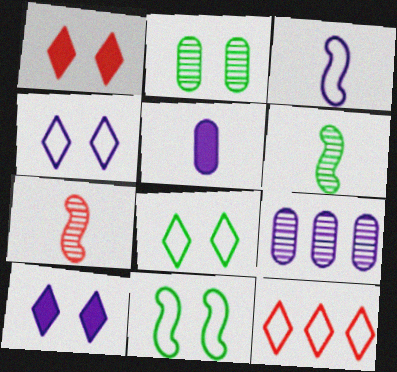[[3, 9, 10]]